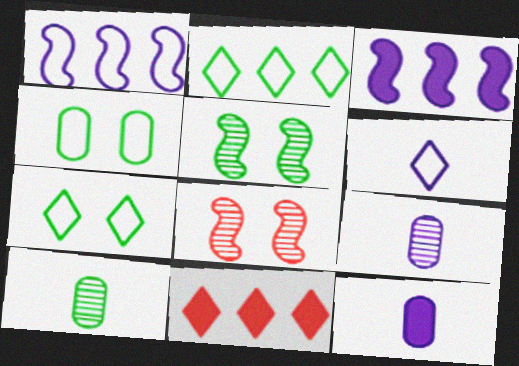[[2, 8, 12]]